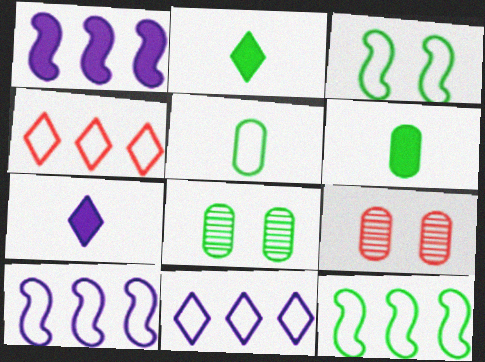[[2, 8, 12], 
[2, 9, 10], 
[7, 9, 12]]